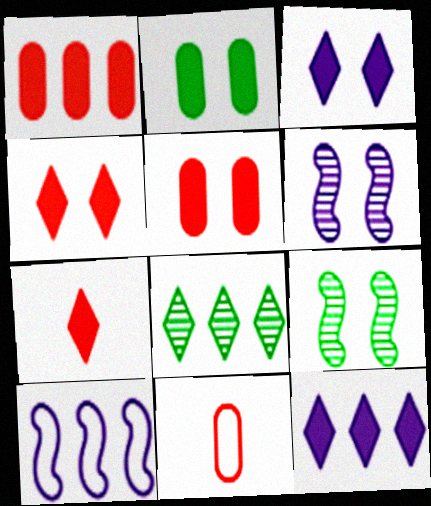[[1, 8, 10], 
[9, 11, 12]]